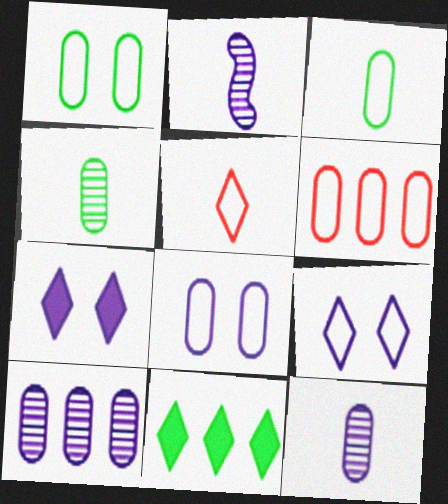[[3, 6, 8]]